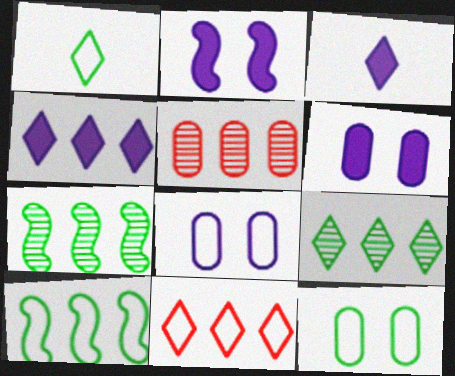[[1, 2, 5], 
[1, 10, 12], 
[4, 5, 10], 
[4, 9, 11]]